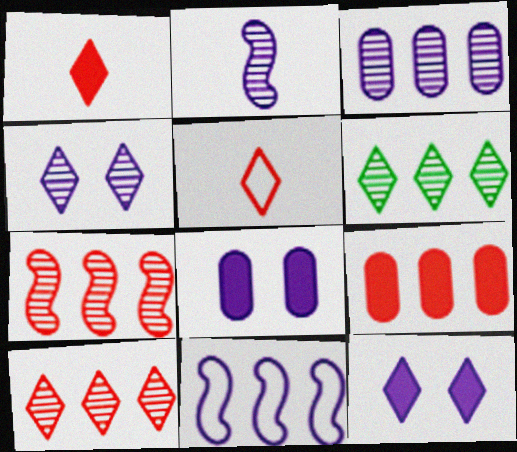[[2, 3, 4], 
[3, 6, 7], 
[5, 6, 12], 
[6, 9, 11]]